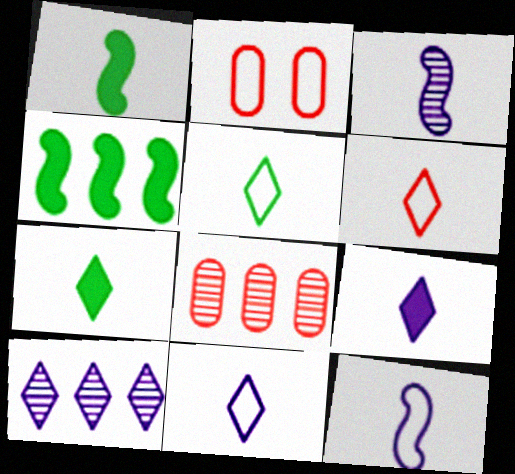[[1, 2, 10], 
[5, 6, 11]]